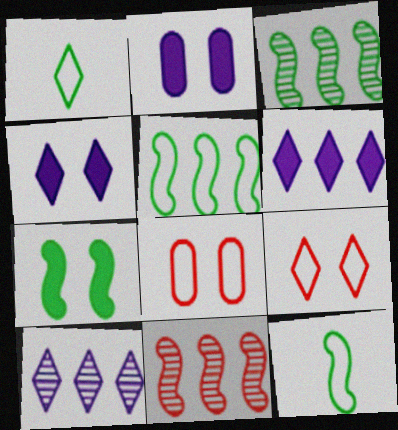[[1, 2, 11], 
[3, 7, 12]]